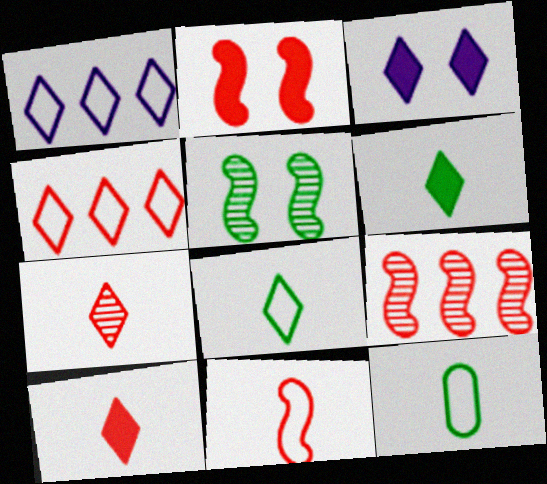[[2, 9, 11], 
[3, 9, 12]]